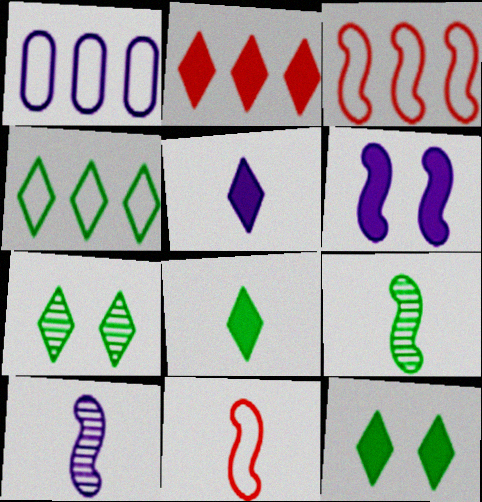[[1, 3, 4], 
[2, 5, 12], 
[3, 6, 9], 
[4, 7, 8]]